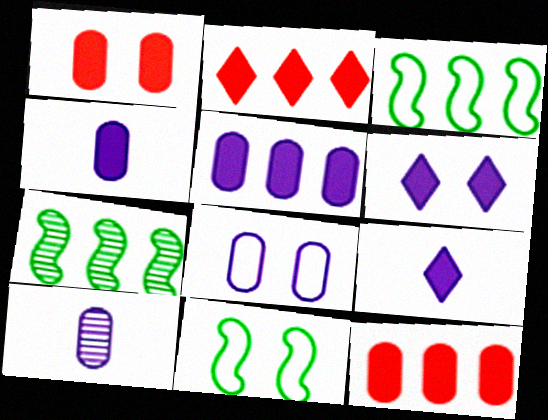[[2, 10, 11], 
[5, 8, 10]]